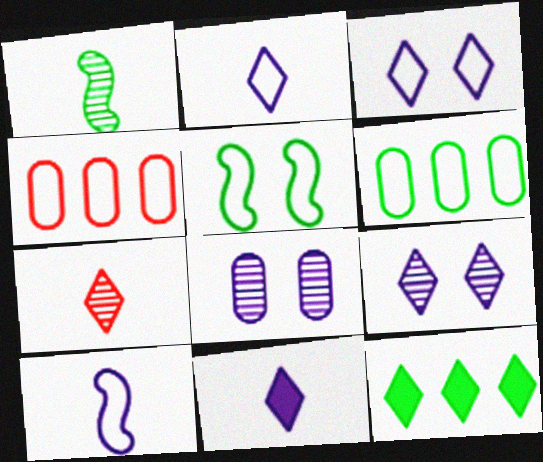[[2, 4, 5], 
[3, 7, 12]]